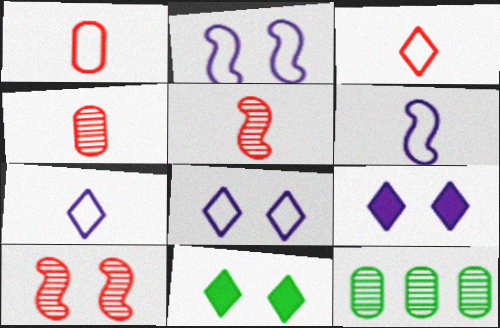[]